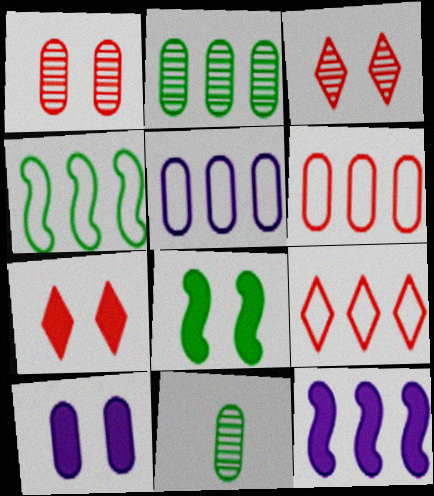[[2, 9, 12], 
[4, 5, 9], 
[6, 10, 11], 
[7, 8, 10]]